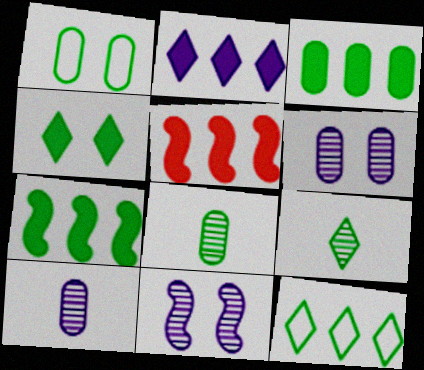[[1, 3, 8], 
[1, 7, 9], 
[2, 3, 5], 
[4, 9, 12]]